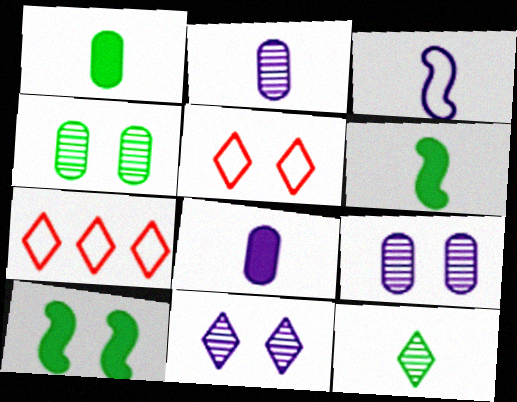[[2, 7, 10], 
[5, 9, 10], 
[6, 7, 9]]